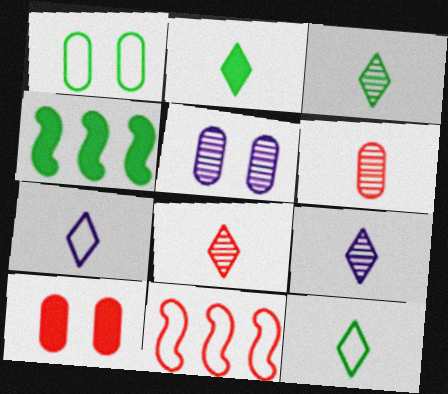[[1, 3, 4], 
[1, 5, 10], 
[1, 7, 11], 
[2, 3, 12], 
[2, 5, 11], 
[2, 7, 8], 
[3, 8, 9], 
[8, 10, 11]]